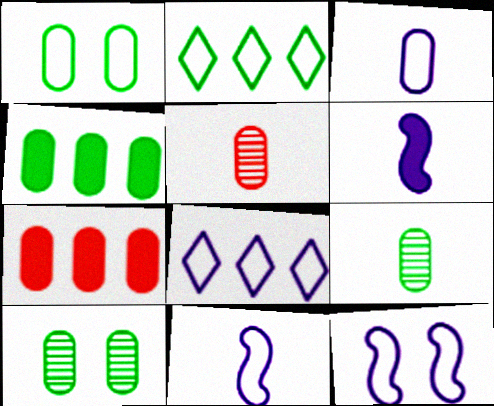[[1, 4, 9], 
[3, 7, 10], 
[3, 8, 12]]